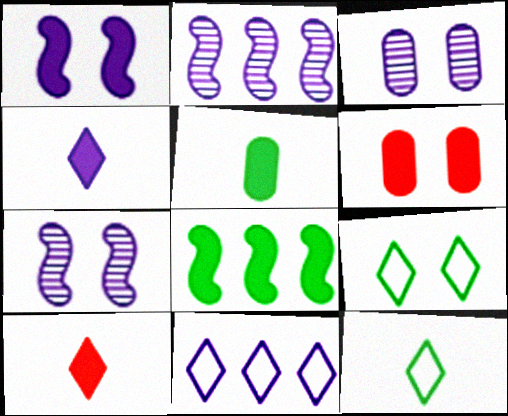[[2, 6, 12], 
[4, 6, 8], 
[6, 7, 9]]